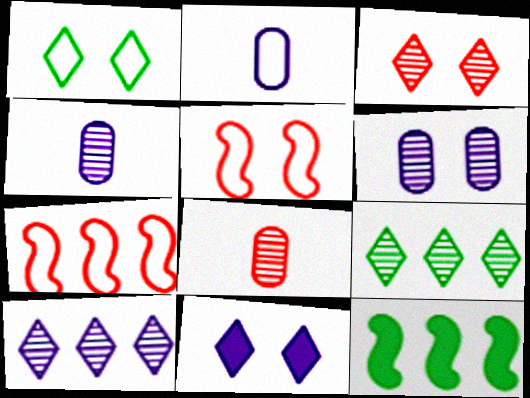[[1, 2, 7], 
[1, 3, 11], 
[2, 3, 12]]